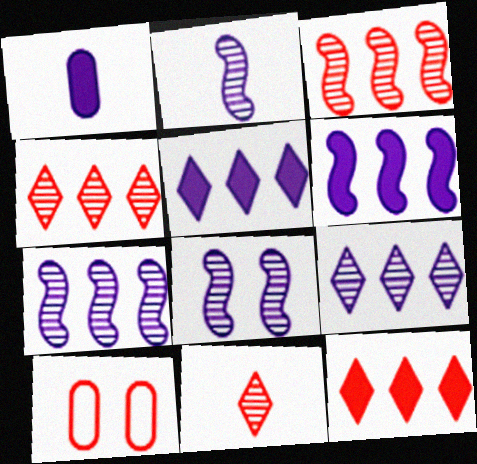[[2, 7, 8]]